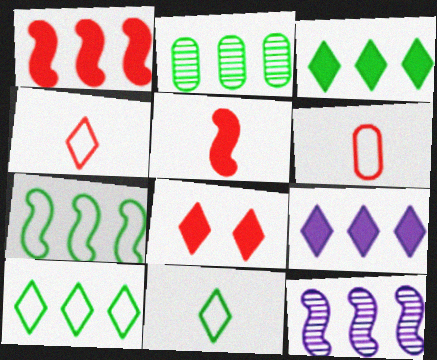[[1, 7, 12], 
[2, 3, 7]]